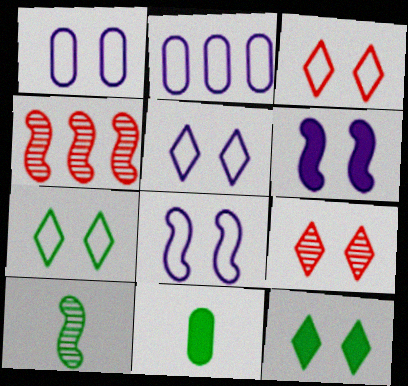[[1, 5, 8], 
[3, 5, 7], 
[4, 5, 11], 
[5, 9, 12]]